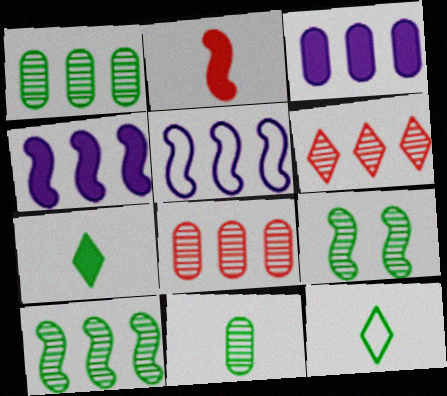[[2, 5, 9]]